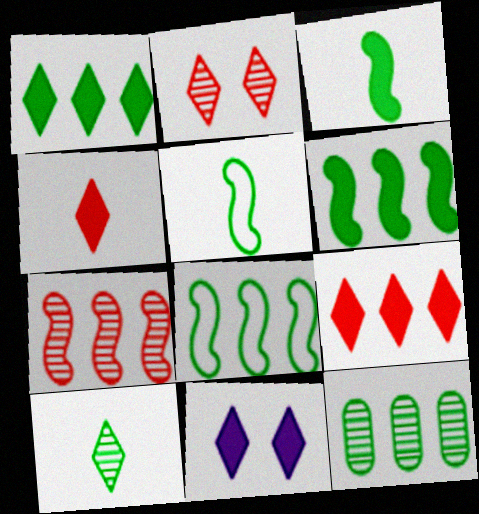[[1, 4, 11], 
[1, 8, 12]]